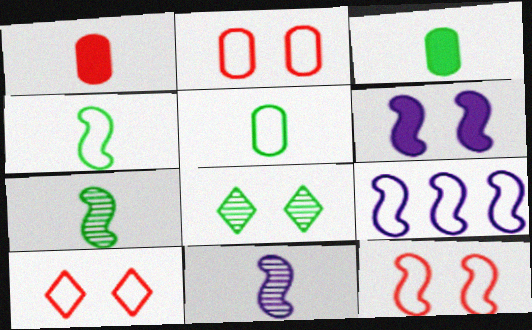[[1, 8, 9], 
[2, 6, 8], 
[2, 10, 12], 
[4, 9, 12], 
[5, 9, 10], 
[6, 9, 11]]